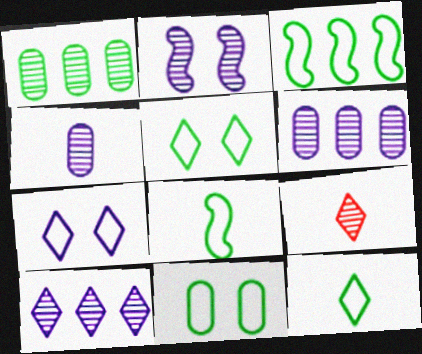[[1, 2, 9], 
[2, 4, 10], 
[3, 11, 12]]